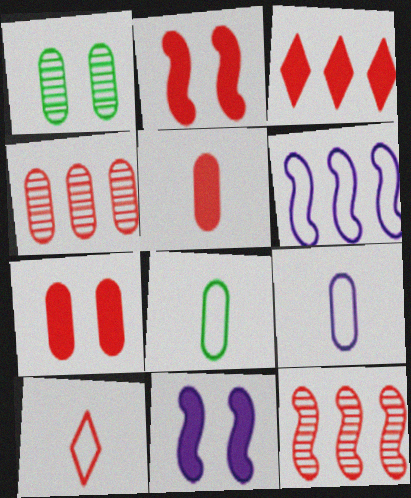[[2, 3, 5], 
[2, 4, 10], 
[7, 10, 12]]